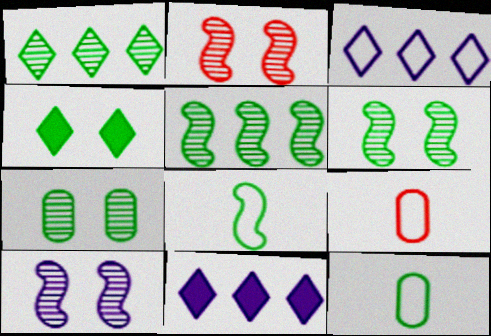[[2, 6, 10], 
[2, 11, 12], 
[4, 5, 12], 
[6, 9, 11]]